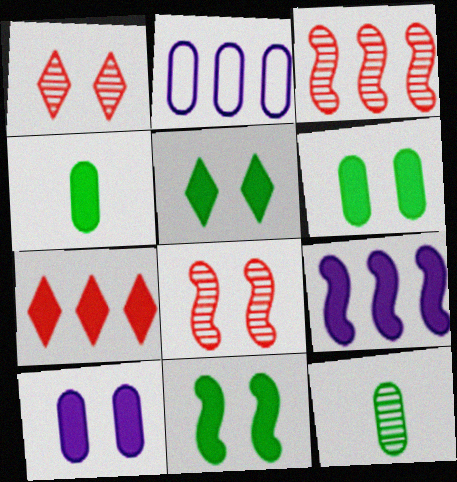[[5, 6, 11]]